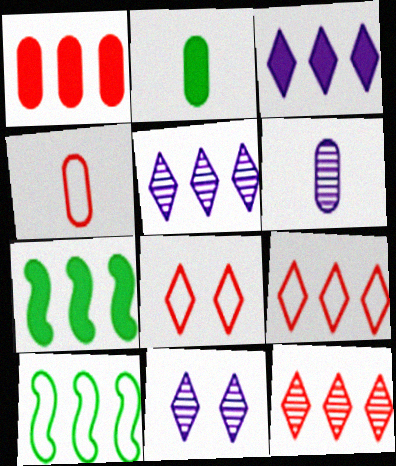[[1, 3, 7], 
[1, 5, 10], 
[2, 4, 6], 
[4, 7, 11], 
[6, 7, 8]]